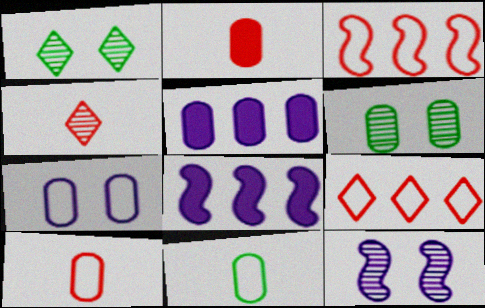[[1, 8, 10], 
[5, 6, 10]]